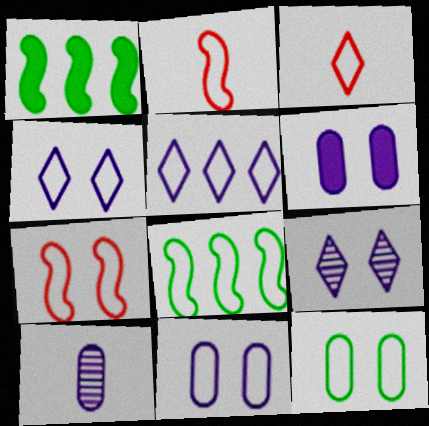[[2, 5, 12], 
[3, 8, 11], 
[4, 7, 12]]